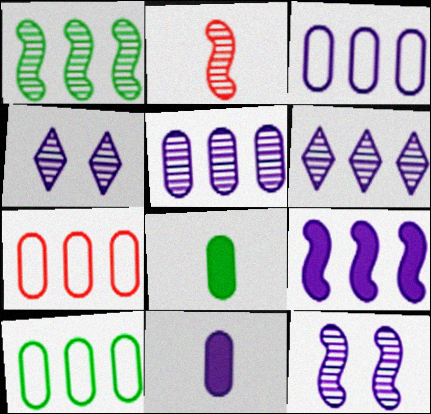[[1, 2, 12], 
[3, 6, 9], 
[3, 7, 10]]